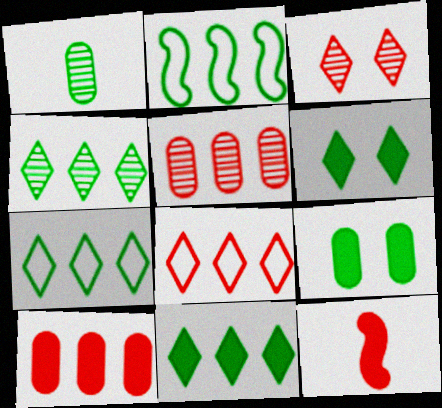[[1, 2, 6], 
[4, 7, 11]]